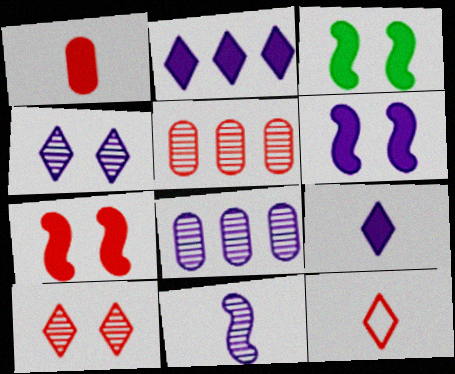[[1, 2, 3], 
[3, 6, 7], 
[3, 8, 12], 
[4, 8, 11], 
[5, 7, 12]]